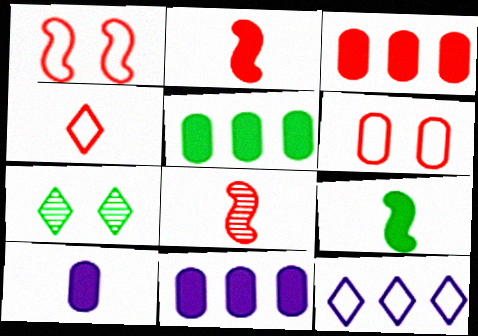[[3, 5, 11]]